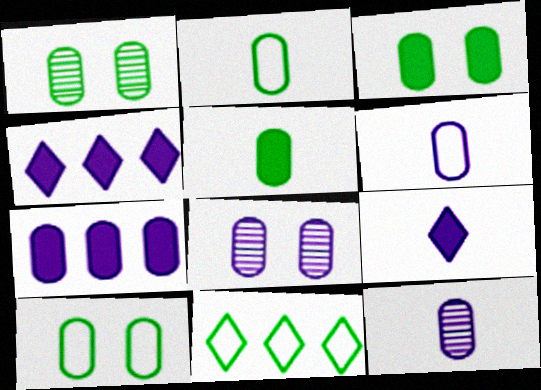[[1, 3, 10], 
[6, 7, 8]]